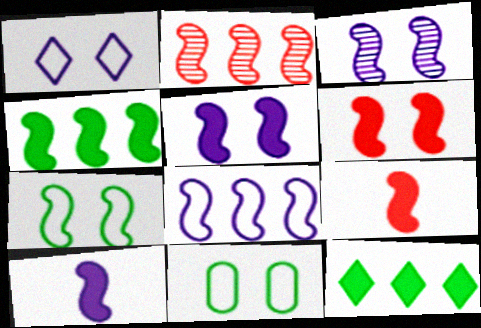[[2, 4, 8], 
[2, 7, 10], 
[3, 6, 7], 
[3, 8, 10], 
[4, 5, 9], 
[4, 6, 10]]